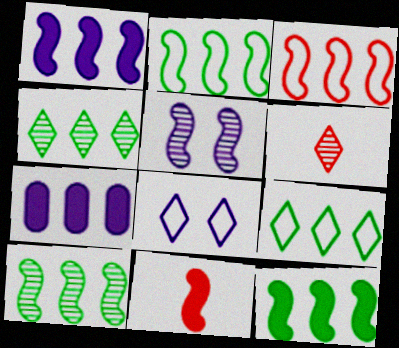[[1, 3, 10], 
[2, 5, 11], 
[2, 10, 12], 
[3, 4, 7]]